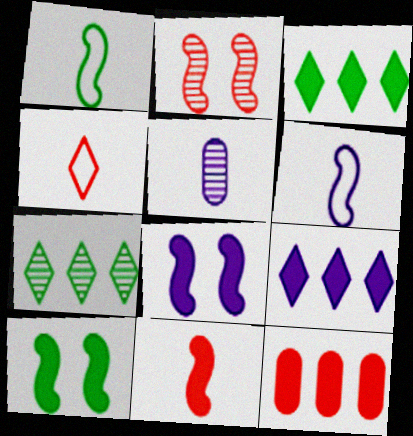[[2, 4, 12], 
[2, 5, 7]]